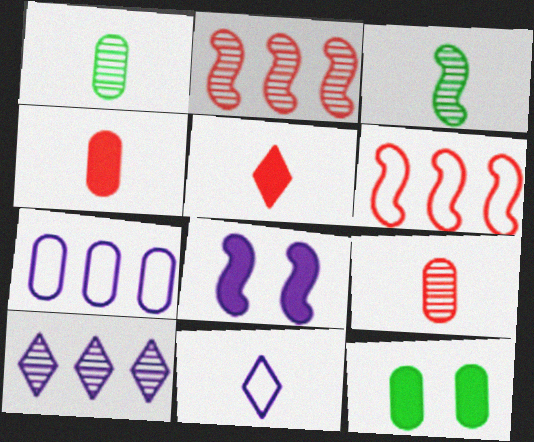[[2, 11, 12], 
[3, 4, 11], 
[3, 6, 8], 
[7, 9, 12]]